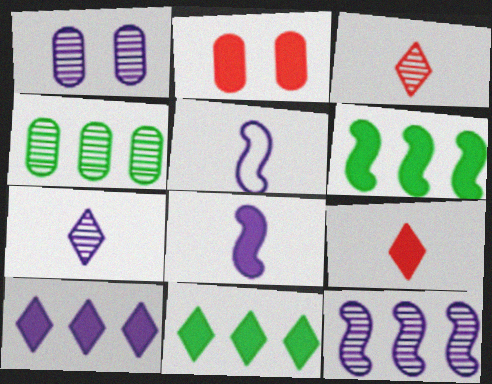[[1, 5, 10], 
[1, 7, 12], 
[2, 8, 11]]